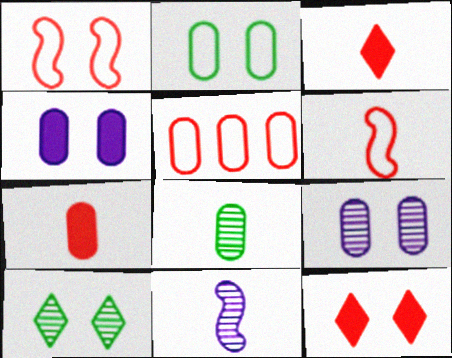[[1, 4, 10], 
[4, 5, 8]]